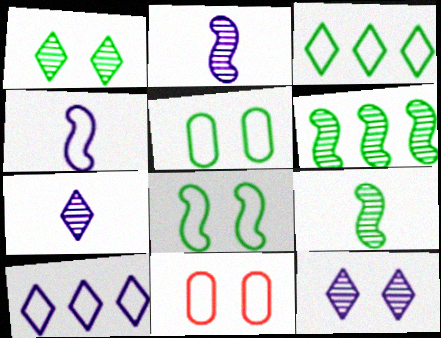[[3, 4, 11]]